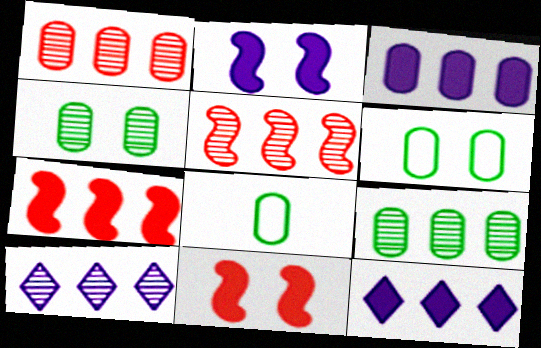[[5, 9, 10], 
[8, 10, 11]]